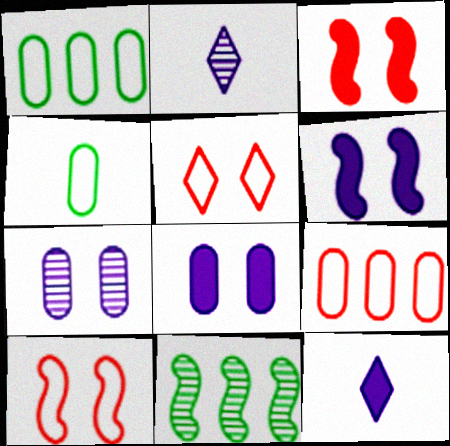[[1, 2, 3]]